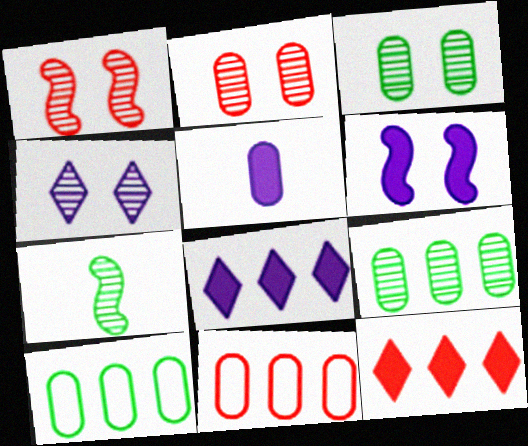[[1, 3, 4], 
[2, 5, 10], 
[3, 5, 11], 
[5, 6, 8]]